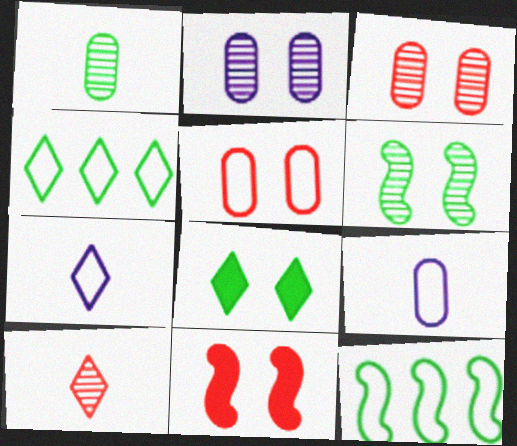[[1, 8, 12], 
[5, 7, 12]]